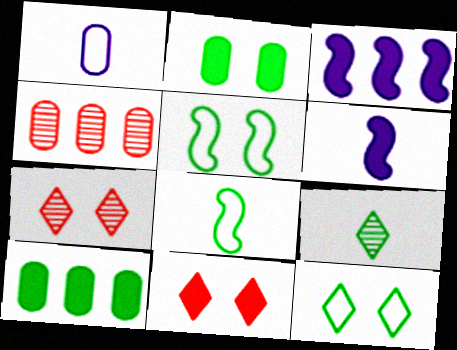[[1, 2, 4], 
[4, 6, 12], 
[5, 9, 10], 
[6, 10, 11]]